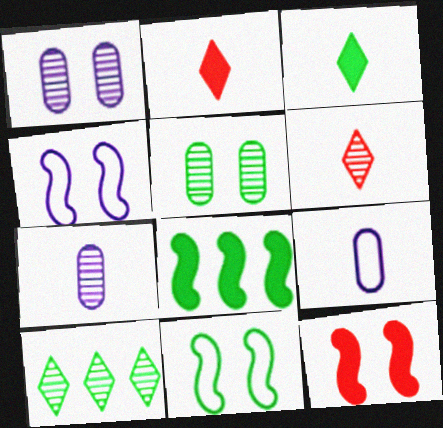[[9, 10, 12]]